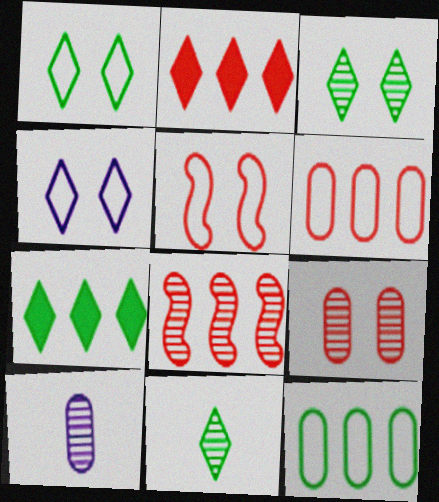[[1, 7, 11], 
[2, 4, 11], 
[2, 6, 8], 
[3, 8, 10], 
[5, 7, 10]]